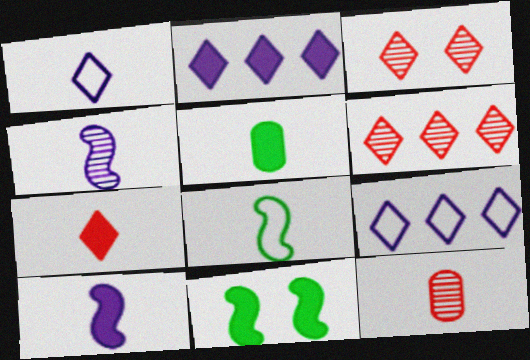[[5, 7, 10], 
[9, 11, 12]]